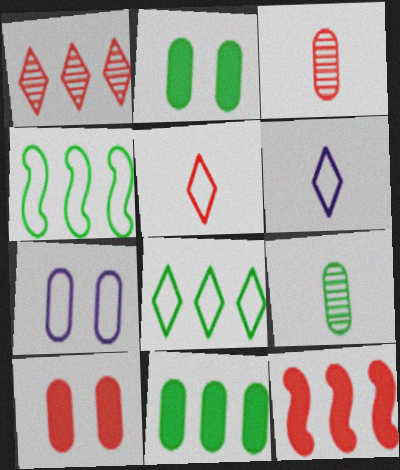[[3, 7, 11], 
[4, 5, 7]]